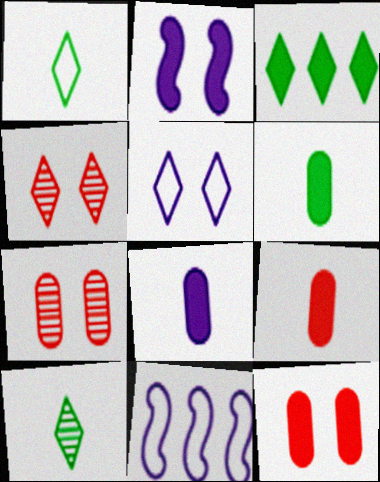[[2, 3, 9], 
[4, 6, 11], 
[6, 8, 9], 
[10, 11, 12]]